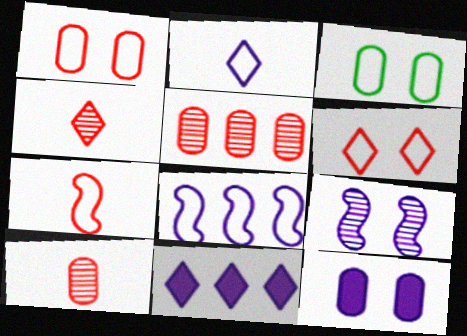[]